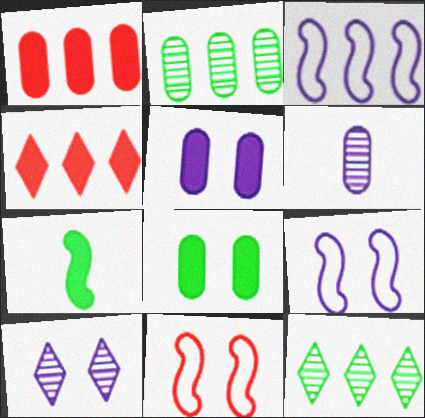[[1, 3, 12], 
[2, 3, 4], 
[4, 5, 7], 
[5, 9, 10], 
[8, 10, 11]]